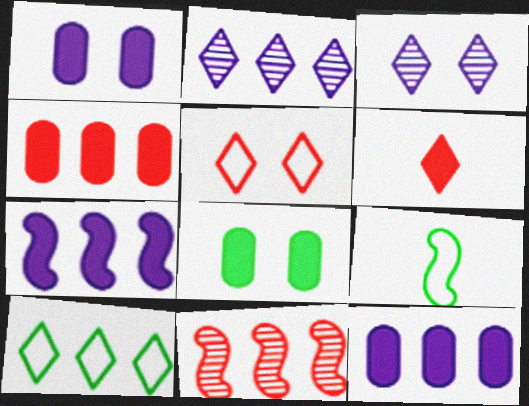[[3, 4, 9], 
[3, 6, 10], 
[6, 7, 8], 
[10, 11, 12]]